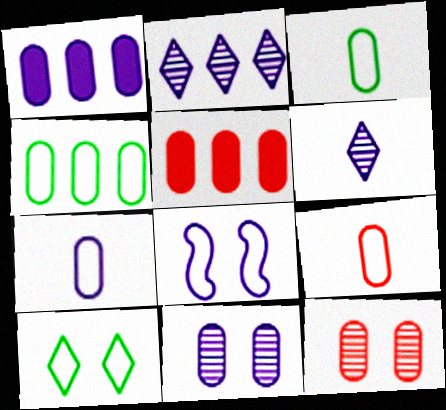[[1, 3, 12], 
[1, 6, 8], 
[1, 7, 11], 
[3, 5, 11], 
[3, 7, 9], 
[5, 9, 12]]